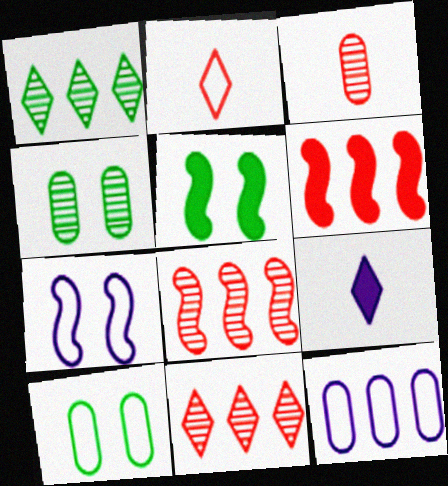[[1, 6, 12], 
[8, 9, 10]]